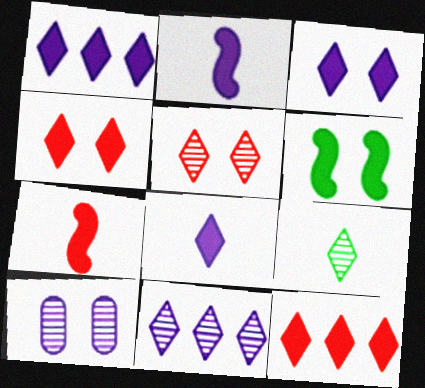[[1, 3, 8], 
[5, 9, 11]]